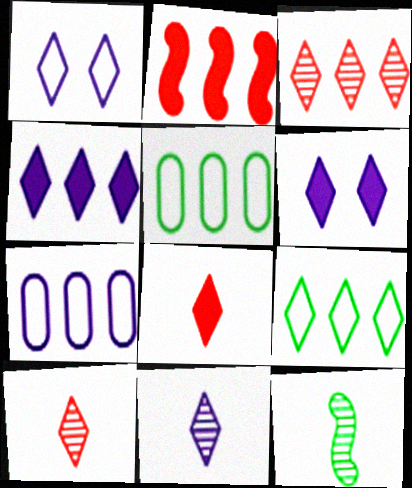[[1, 4, 11], 
[3, 4, 9], 
[6, 9, 10]]